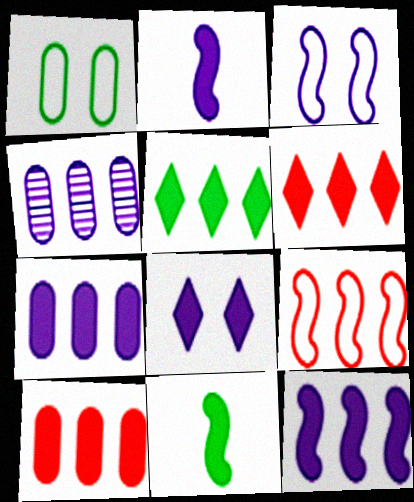[[2, 7, 8], 
[4, 5, 9], 
[5, 10, 12], 
[8, 10, 11]]